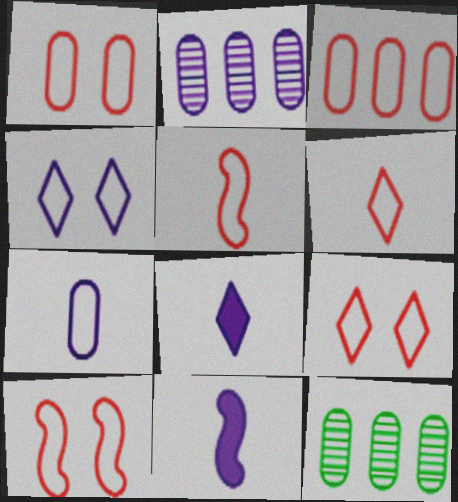[[1, 9, 10], 
[2, 4, 11], 
[3, 5, 9], 
[3, 6, 10], 
[8, 10, 12], 
[9, 11, 12]]